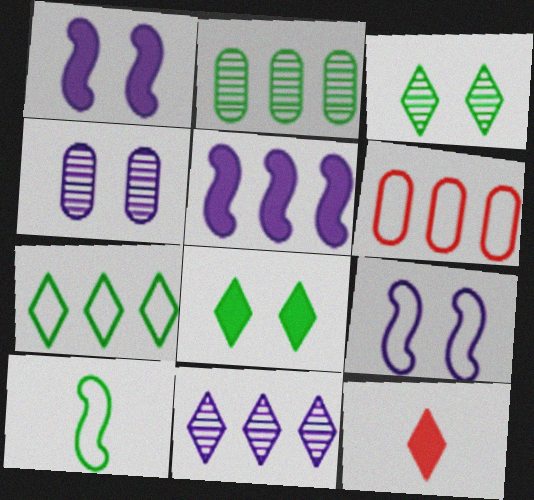[[2, 8, 10], 
[2, 9, 12]]